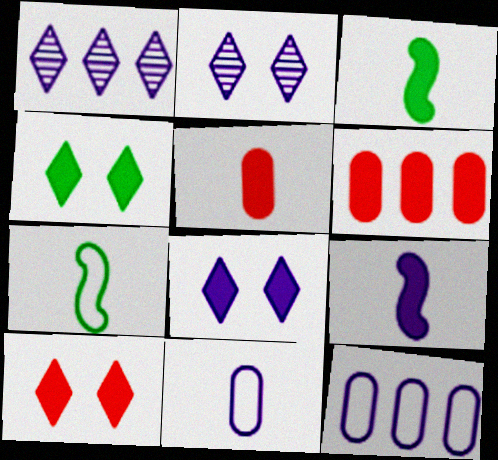[[2, 6, 7], 
[2, 9, 12], 
[3, 6, 8], 
[4, 6, 9], 
[4, 8, 10]]